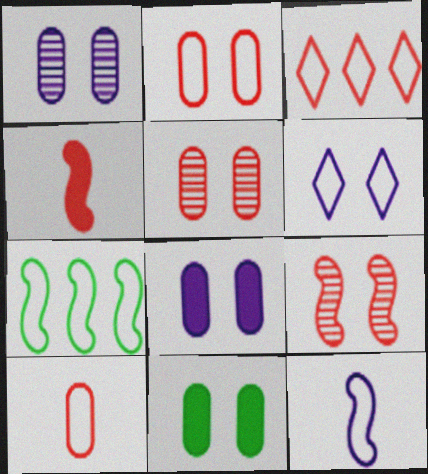[[1, 2, 11], 
[3, 4, 5], 
[6, 7, 10], 
[6, 9, 11]]